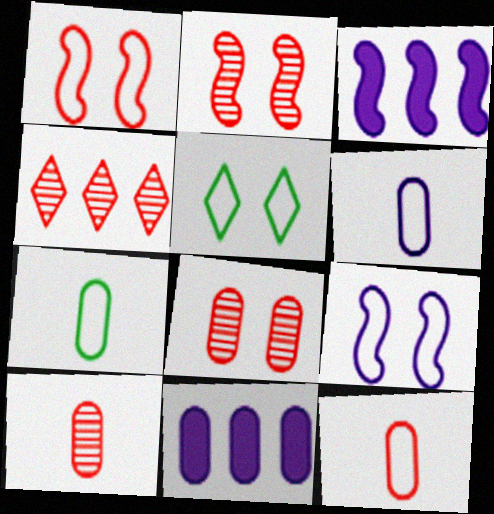[[2, 4, 10], 
[3, 5, 10], 
[6, 7, 12], 
[7, 8, 11]]